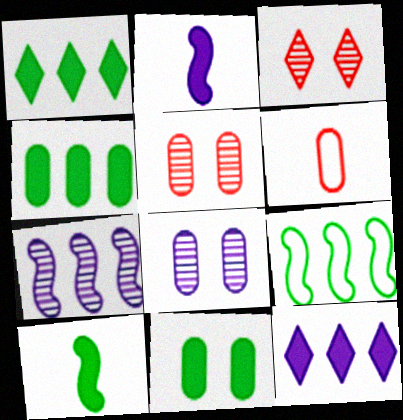[[1, 10, 11], 
[4, 6, 8]]